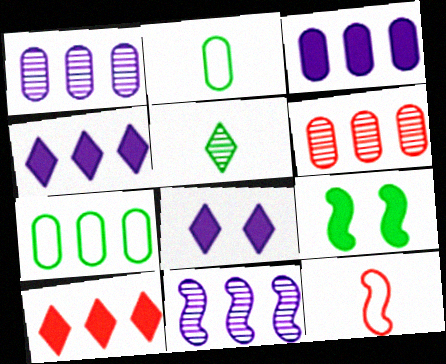[[3, 6, 7], 
[5, 7, 9], 
[7, 10, 11], 
[9, 11, 12]]